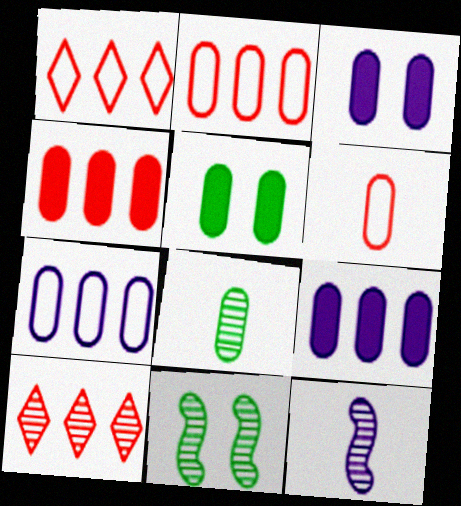[[1, 5, 12], 
[2, 3, 8]]